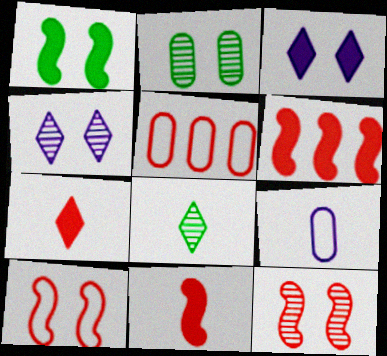[[2, 3, 10], 
[2, 4, 12], 
[5, 7, 12], 
[8, 9, 11]]